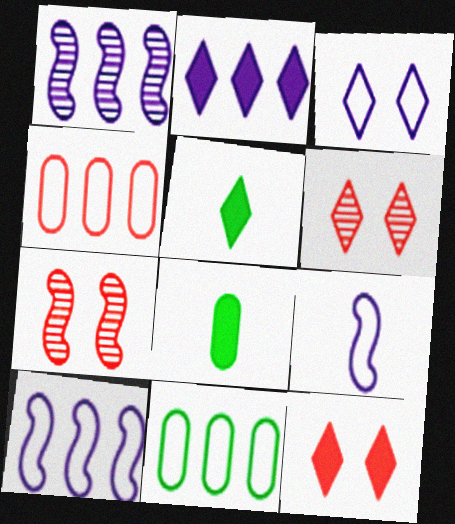[[2, 5, 12], 
[6, 8, 10]]